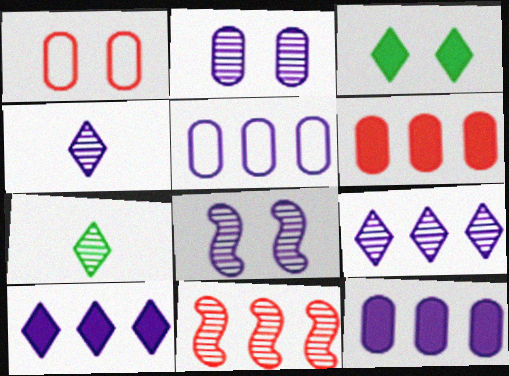[[1, 3, 8], 
[2, 7, 11]]